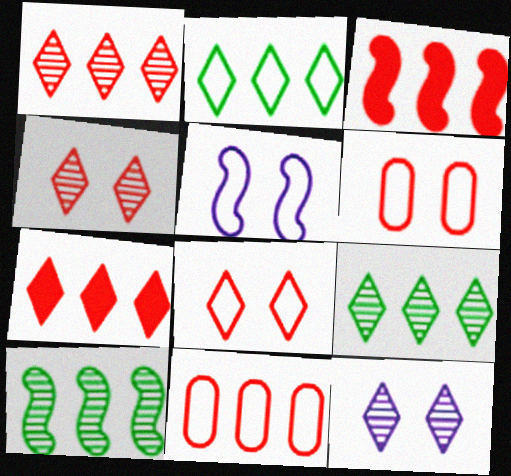[[1, 3, 11]]